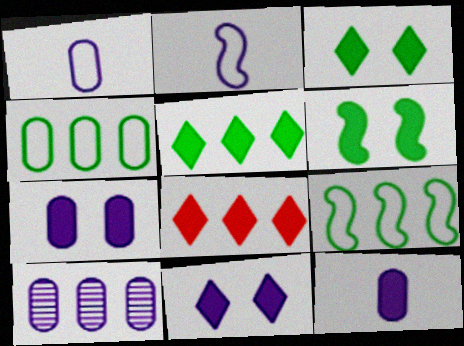[[1, 7, 10], 
[2, 10, 11], 
[6, 8, 12], 
[8, 9, 10]]